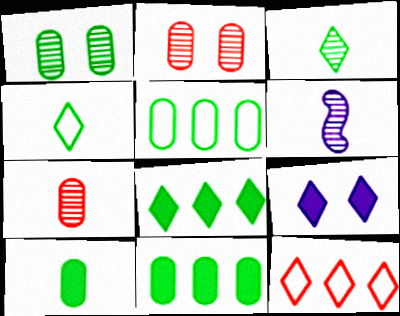[[1, 5, 10], 
[3, 6, 7], 
[3, 9, 12]]